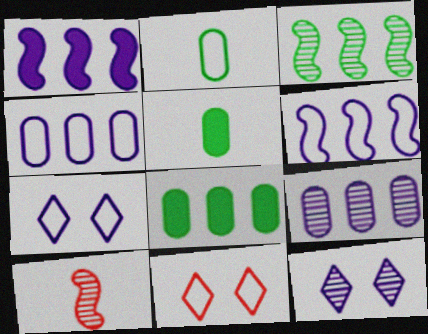[[2, 6, 11], 
[7, 8, 10]]